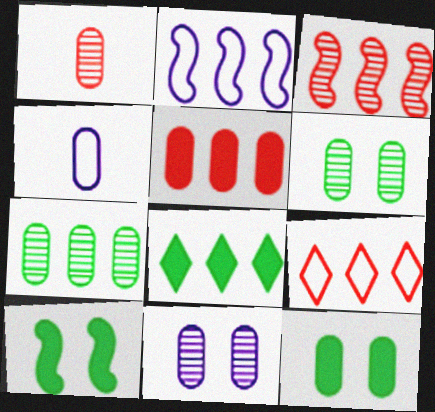[[1, 7, 11], 
[3, 5, 9], 
[4, 5, 6]]